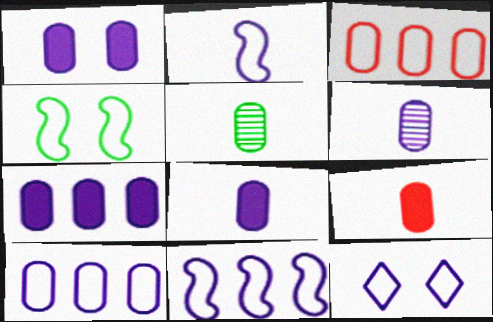[[1, 3, 5], 
[1, 6, 10], 
[1, 7, 8], 
[2, 10, 12]]